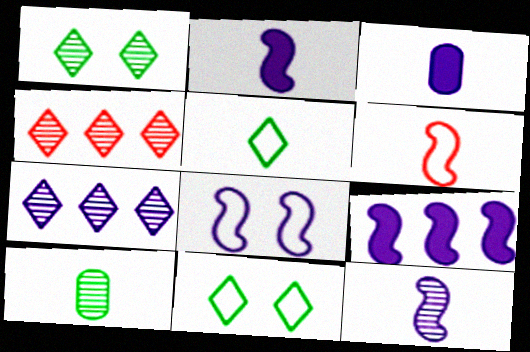[[3, 7, 8], 
[8, 9, 12]]